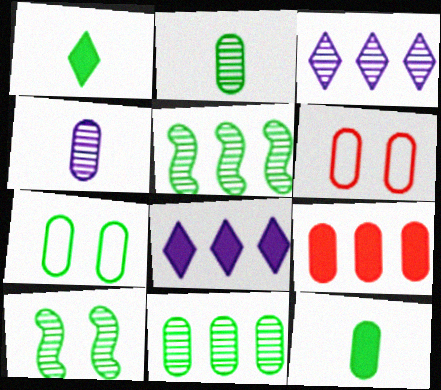[[1, 5, 7], 
[4, 7, 9], 
[7, 11, 12]]